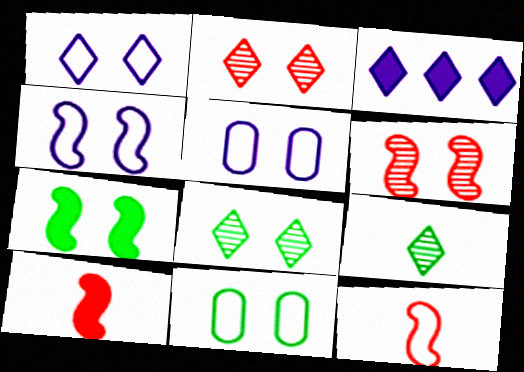[[1, 4, 5], 
[2, 5, 7], 
[4, 6, 7], 
[7, 8, 11]]